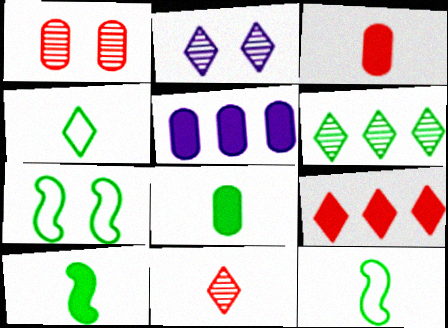[[2, 4, 9], 
[2, 6, 11], 
[5, 7, 11], 
[6, 7, 8]]